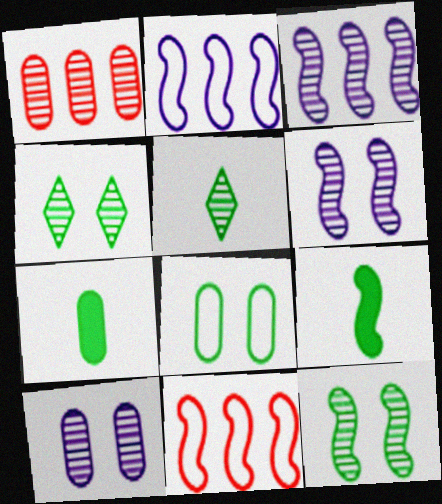[[1, 5, 6], 
[6, 9, 11]]